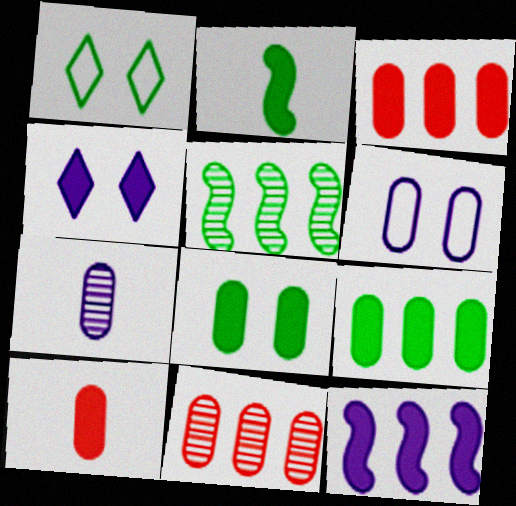[[2, 3, 4]]